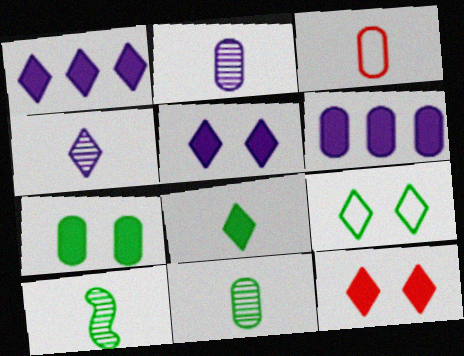[[1, 8, 12]]